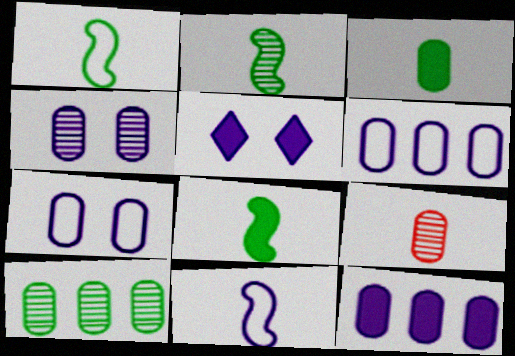[[1, 2, 8], 
[4, 9, 10]]